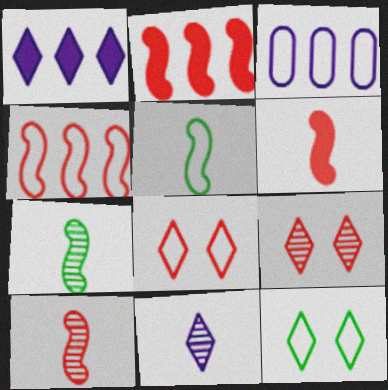[[3, 5, 8]]